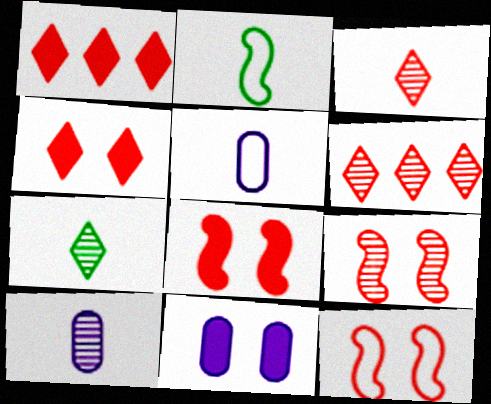[[2, 6, 11], 
[8, 9, 12]]